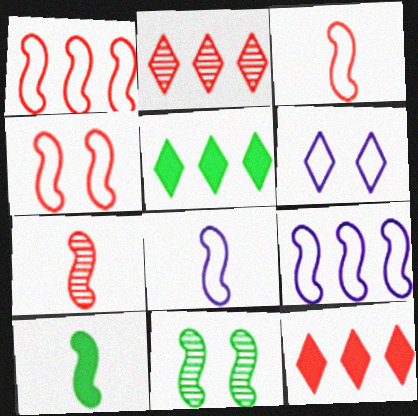[[1, 3, 4], 
[7, 8, 10]]